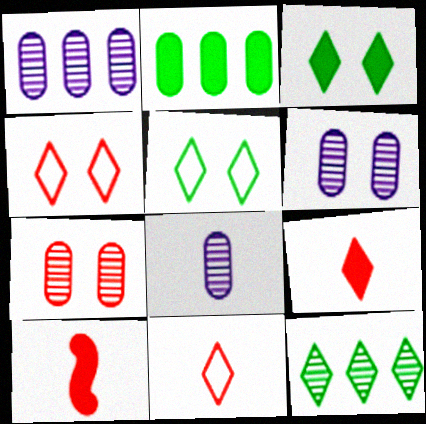[[1, 5, 10], 
[1, 6, 8]]